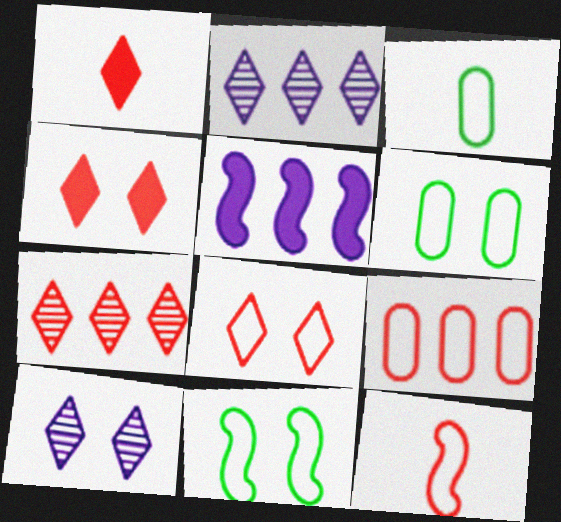[[1, 7, 8], 
[8, 9, 12]]